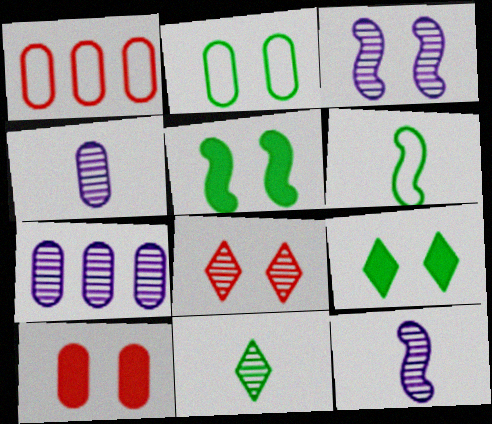[[1, 9, 12]]